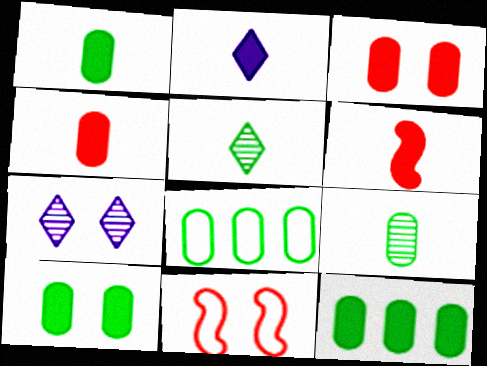[[1, 2, 6], 
[1, 10, 12], 
[6, 7, 8], 
[7, 10, 11], 
[8, 9, 10]]